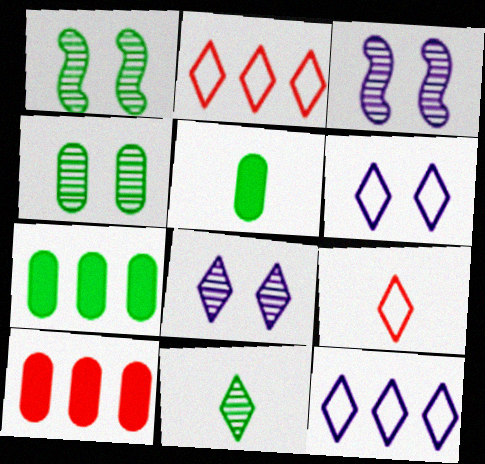[[2, 3, 5], 
[3, 7, 9]]